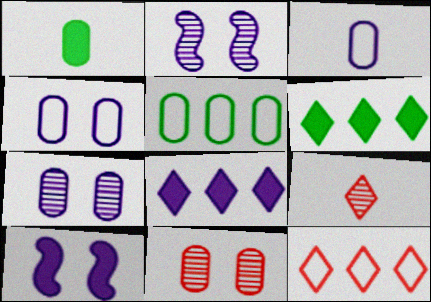[[1, 2, 12], 
[2, 3, 8], 
[5, 9, 10]]